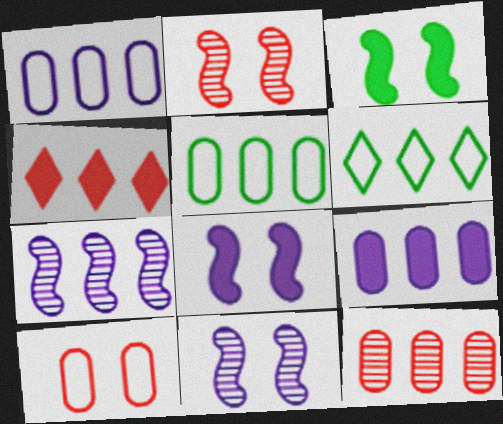[[4, 5, 7], 
[5, 9, 12]]